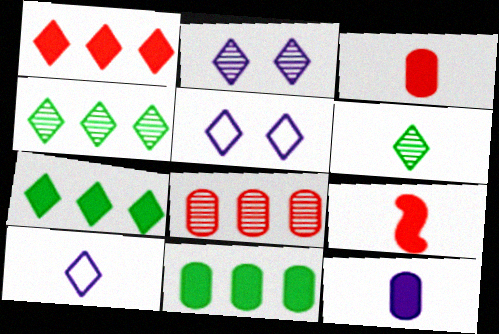[[1, 5, 6]]